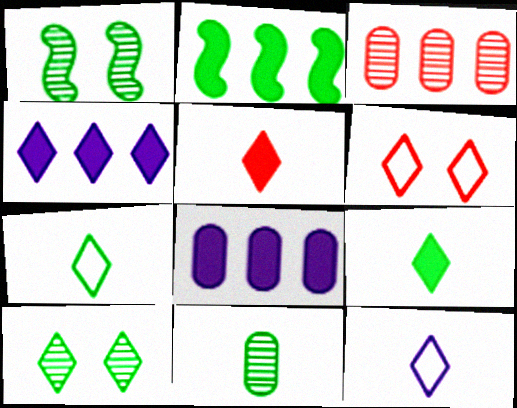[]